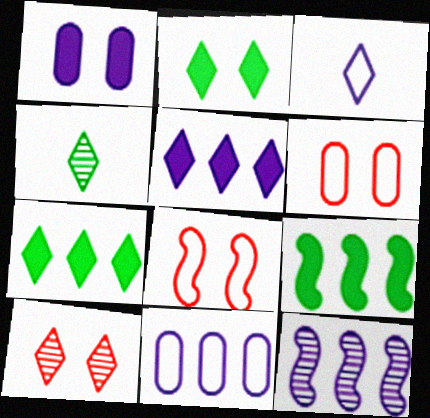[[1, 3, 12], 
[3, 7, 10], 
[5, 11, 12]]